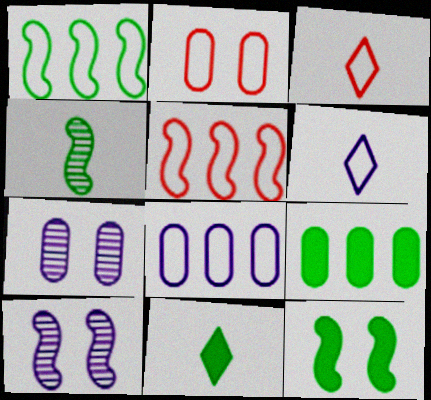[[1, 2, 6], 
[1, 4, 12], 
[2, 3, 5], 
[3, 9, 10], 
[5, 7, 11], 
[9, 11, 12]]